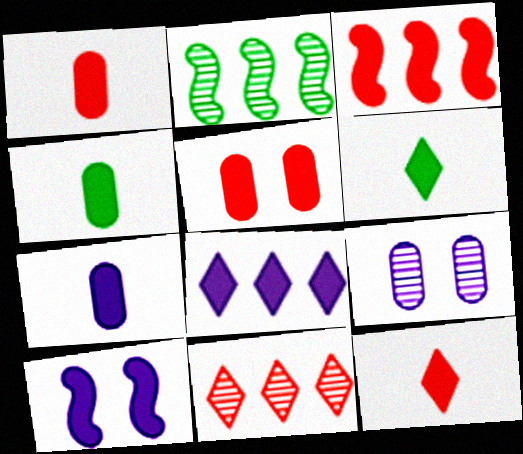[[1, 4, 7], 
[3, 5, 12], 
[7, 8, 10]]